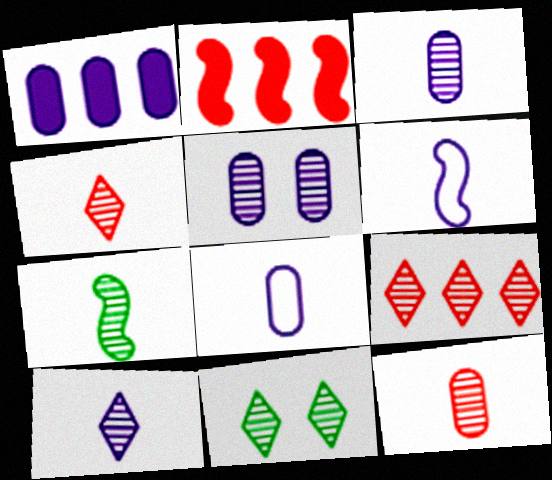[[1, 5, 8], 
[2, 8, 11], 
[3, 4, 7], 
[5, 7, 9], 
[7, 10, 12], 
[9, 10, 11]]